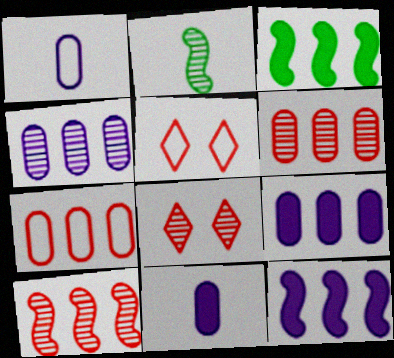[[1, 3, 8], 
[2, 4, 8], 
[2, 5, 9]]